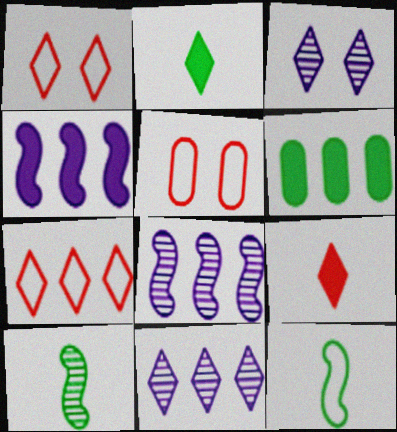[[1, 2, 11], 
[2, 3, 7], 
[2, 5, 8], 
[6, 7, 8]]